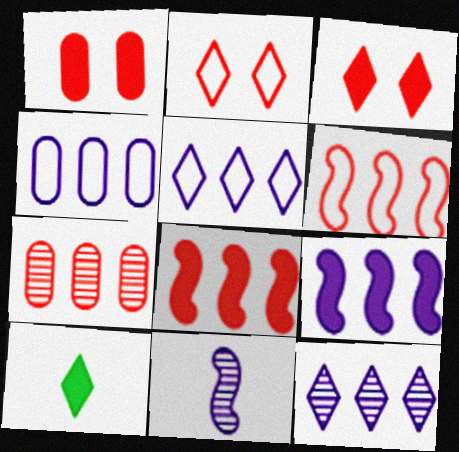[[1, 9, 10], 
[2, 10, 12], 
[4, 9, 12]]